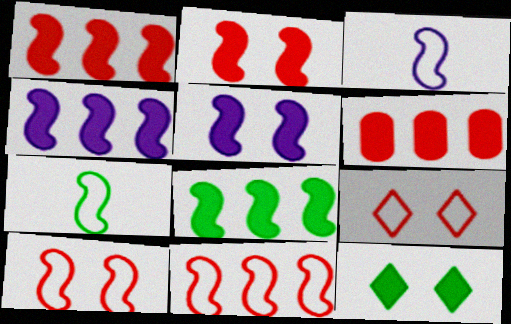[[1, 4, 8]]